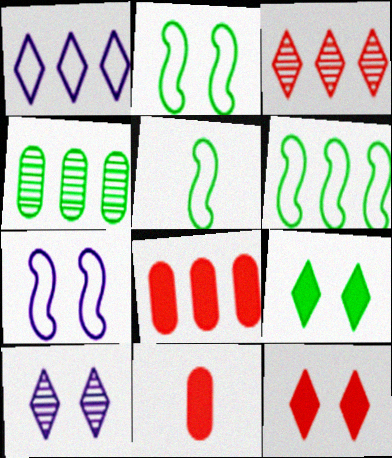[[2, 5, 6], 
[4, 5, 9], 
[5, 8, 10], 
[6, 10, 11]]